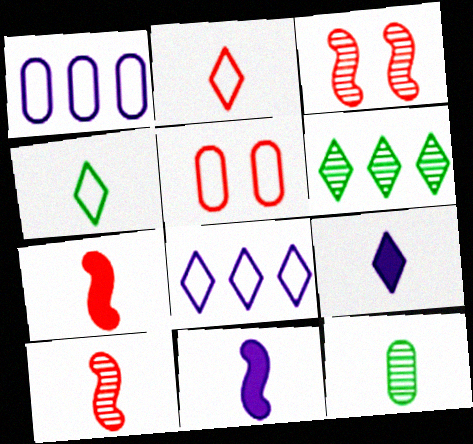[[2, 11, 12], 
[5, 6, 11]]